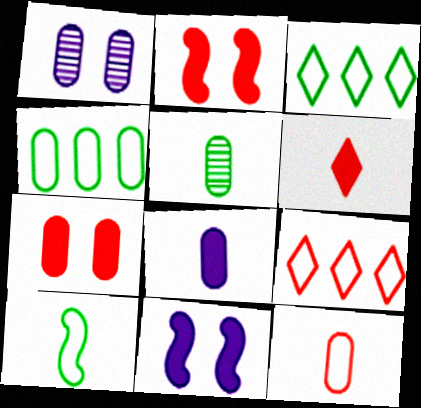[[5, 8, 12], 
[5, 9, 11]]